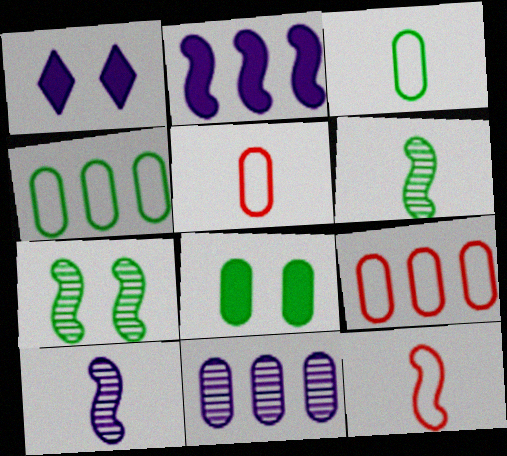[[1, 6, 9], 
[2, 7, 12], 
[5, 8, 11]]